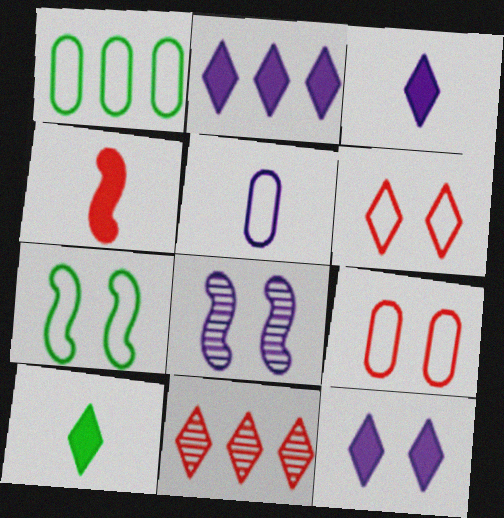[[1, 5, 9], 
[2, 3, 12], 
[2, 5, 8], 
[4, 9, 11]]